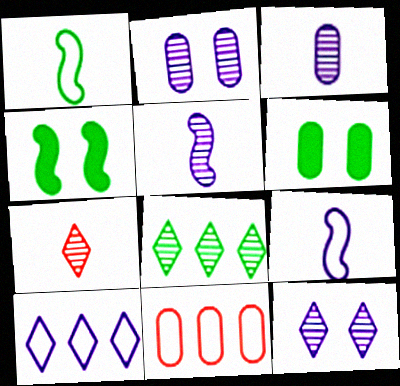[[1, 6, 8], 
[3, 6, 11], 
[7, 8, 12]]